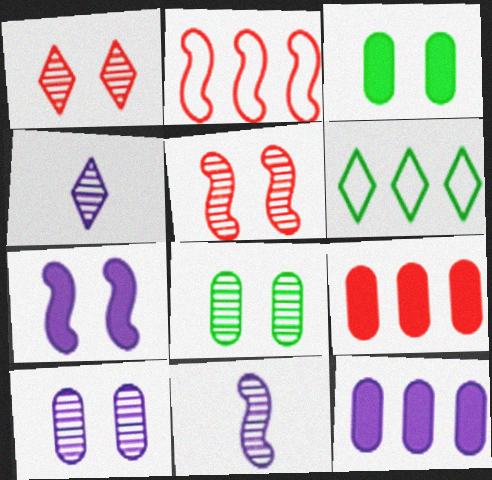[[2, 3, 4]]